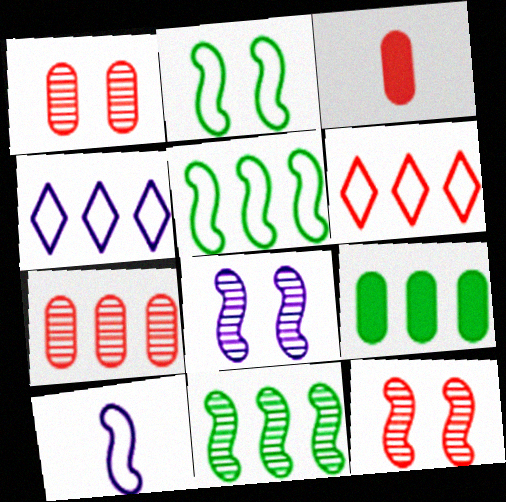[[3, 6, 12]]